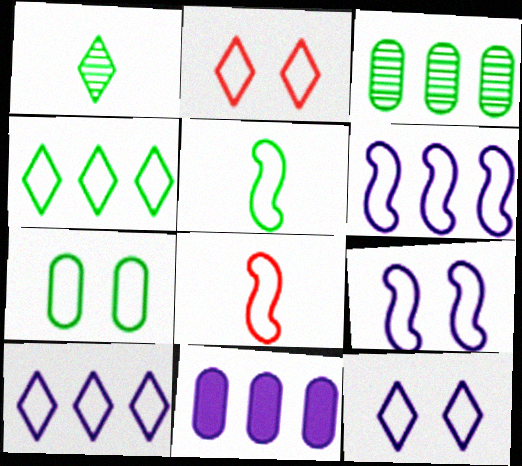[[2, 7, 9], 
[4, 5, 7], 
[7, 8, 10]]